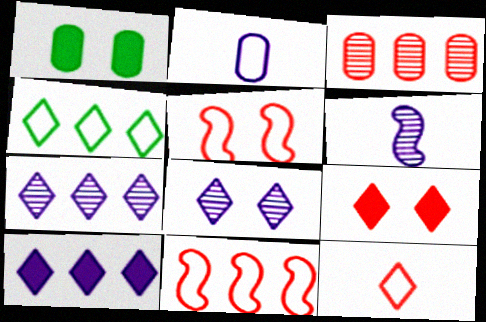[[1, 2, 3], 
[1, 5, 8], 
[2, 4, 5]]